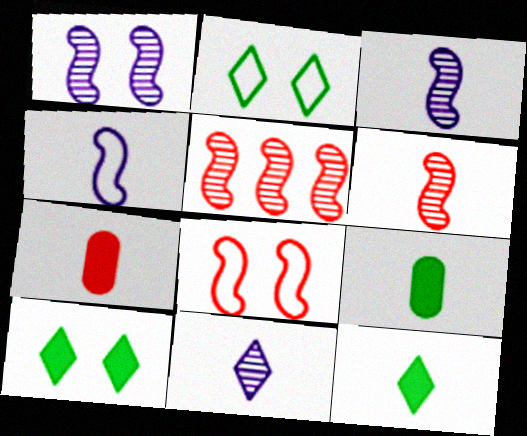[]